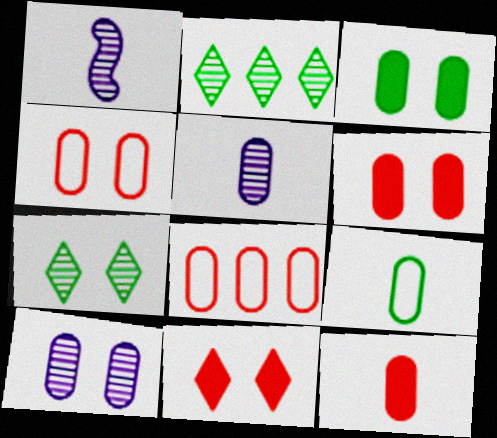[[3, 4, 10], 
[3, 5, 8], 
[5, 9, 12]]